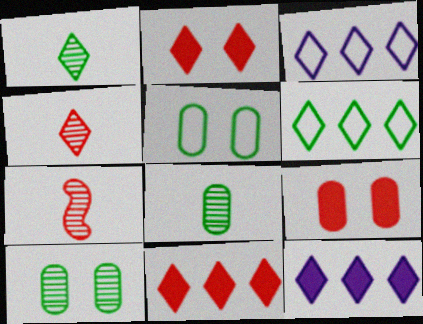[[1, 2, 3], 
[5, 7, 12]]